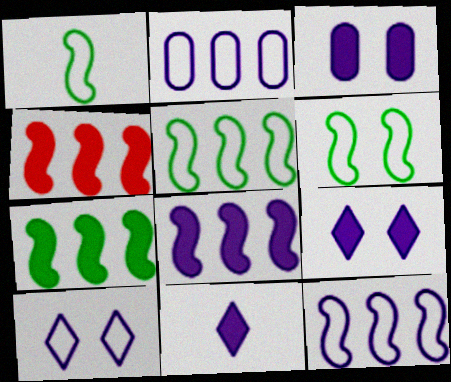[[1, 5, 6], 
[3, 8, 11], 
[4, 7, 8]]